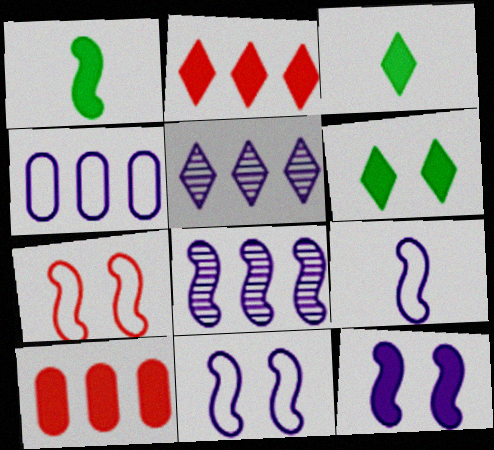[[1, 7, 8], 
[3, 10, 12], 
[8, 9, 12]]